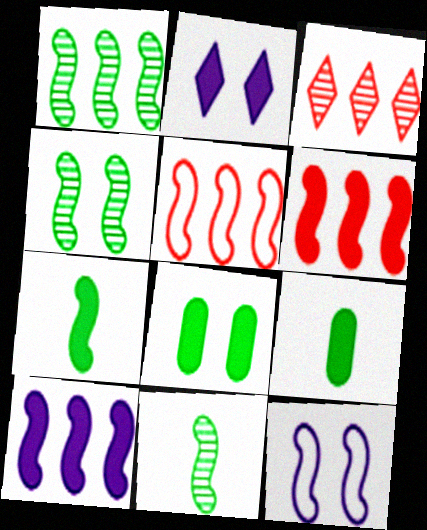[[1, 4, 11], 
[1, 5, 10], 
[2, 6, 9], 
[3, 9, 12], 
[6, 11, 12]]